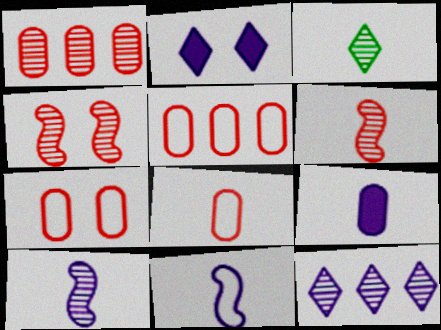[[5, 7, 8]]